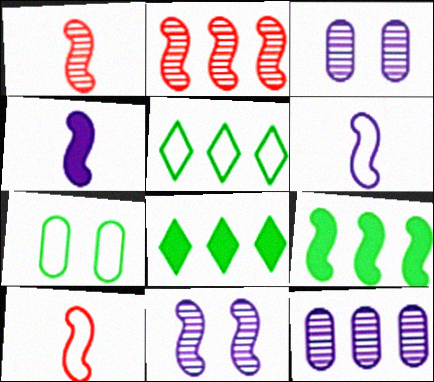[[3, 8, 10], 
[9, 10, 11]]